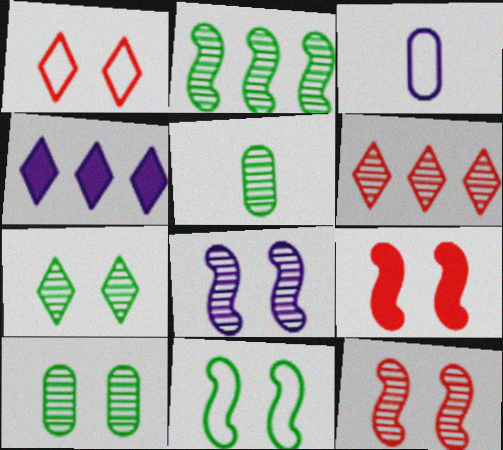[[2, 5, 7], 
[3, 4, 8], 
[5, 6, 8], 
[8, 9, 11]]